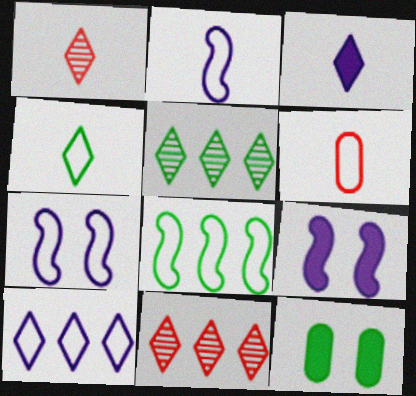[[1, 3, 4], 
[2, 4, 6], 
[2, 11, 12], 
[5, 6, 9]]